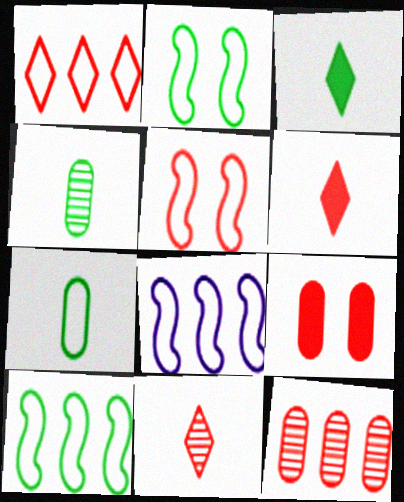[[5, 6, 12]]